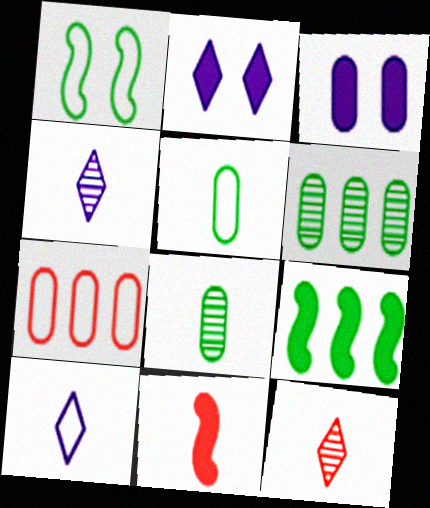[[1, 7, 10], 
[3, 7, 8], 
[4, 5, 11], 
[8, 10, 11]]